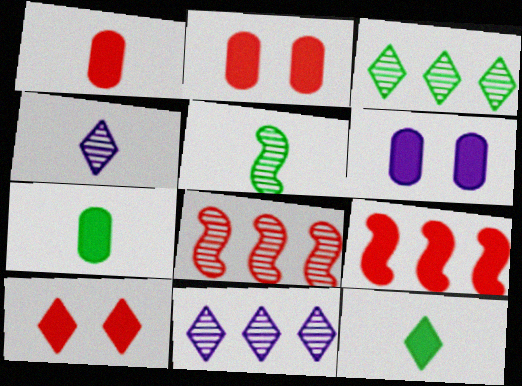[[1, 9, 10], 
[6, 9, 12]]